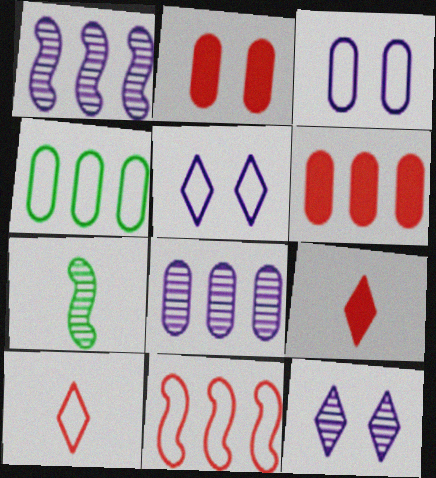[[4, 6, 8], 
[5, 6, 7]]